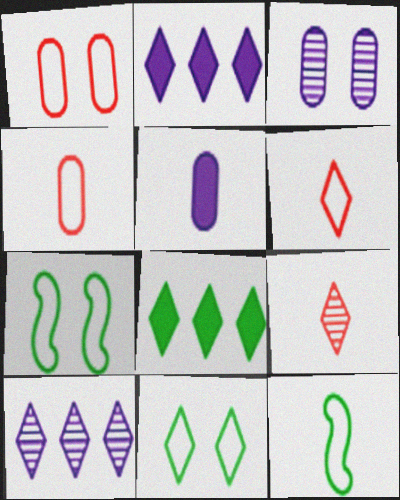[[2, 9, 11], 
[5, 9, 12]]